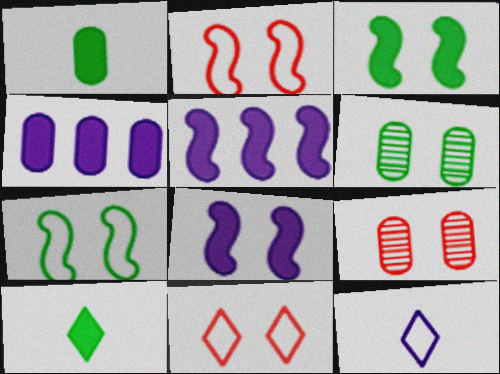[[6, 8, 11]]